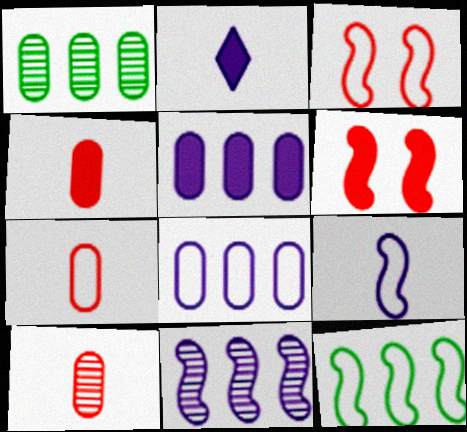[[1, 2, 3], 
[3, 9, 12], 
[4, 7, 10]]